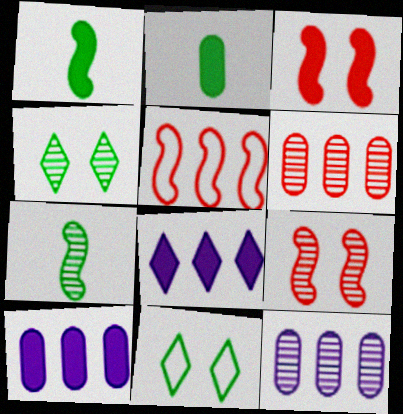[[2, 3, 8]]